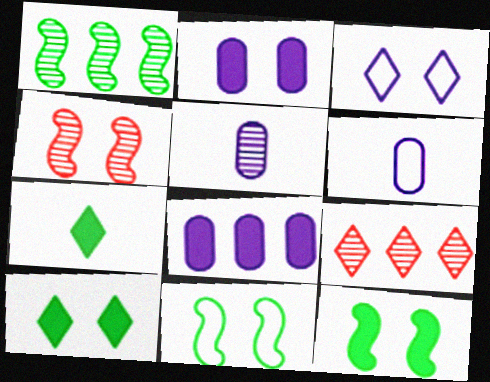[[3, 7, 9], 
[6, 9, 12]]